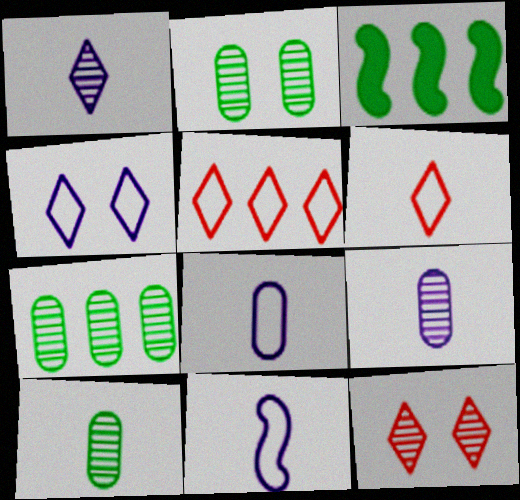[[2, 7, 10], 
[3, 8, 12]]